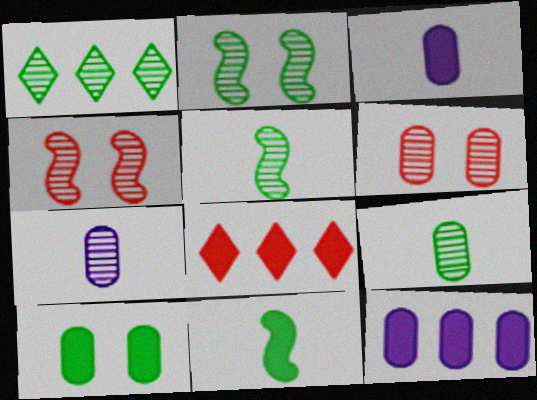[[1, 2, 9], 
[1, 4, 7]]